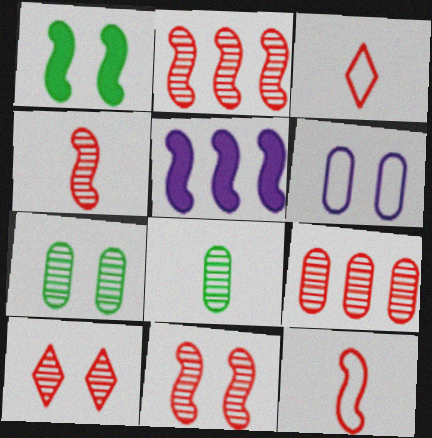[[1, 6, 10], 
[2, 4, 11], 
[3, 5, 7], 
[4, 9, 10]]